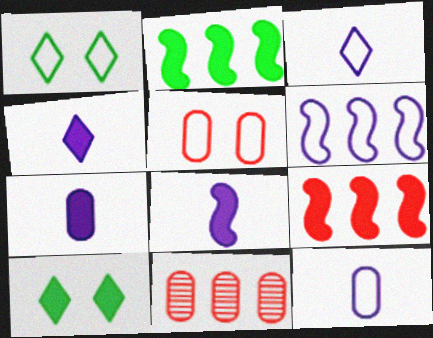[[1, 8, 11], 
[4, 7, 8], 
[7, 9, 10]]